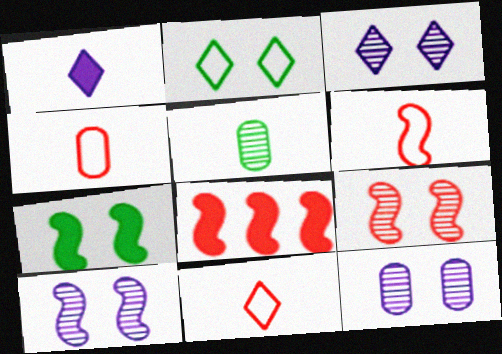[[1, 5, 6], 
[3, 10, 12], 
[4, 6, 11], 
[6, 8, 9]]